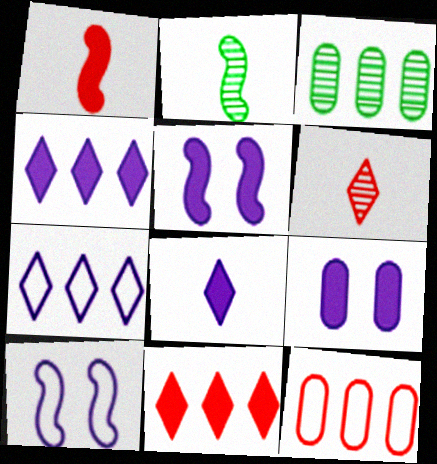[]